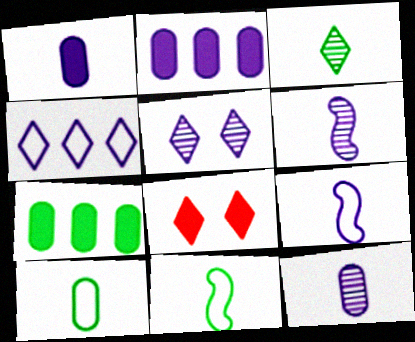[[2, 5, 9], 
[3, 4, 8]]